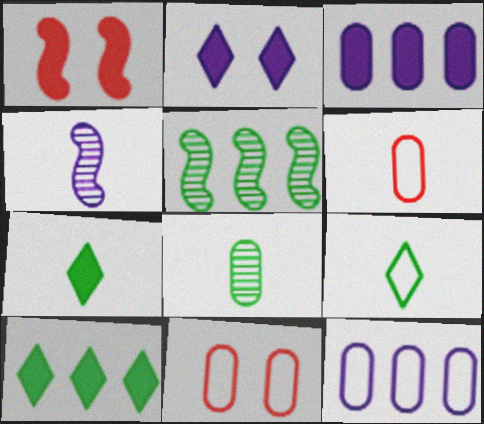[[1, 3, 7], 
[2, 4, 12], 
[2, 5, 6], 
[3, 8, 11], 
[4, 6, 7], 
[4, 10, 11]]